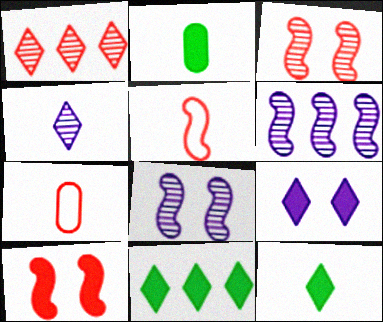[[1, 7, 10], 
[2, 4, 5], 
[7, 8, 11]]